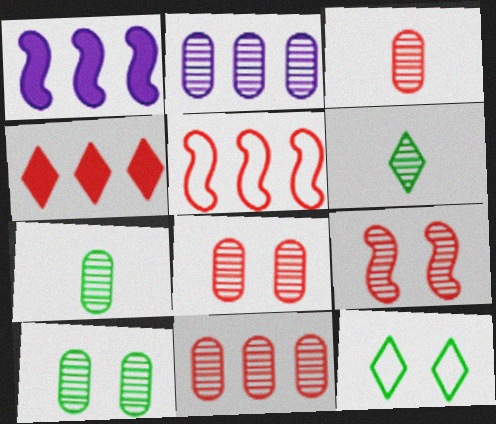[[1, 3, 12], 
[2, 3, 10], 
[2, 6, 9], 
[2, 7, 8], 
[3, 8, 11], 
[4, 5, 11]]